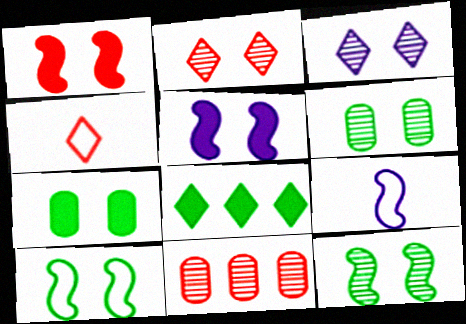[[1, 4, 11], 
[3, 4, 8]]